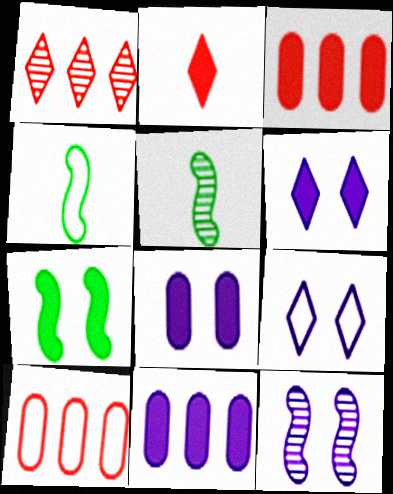[[1, 4, 8], 
[2, 7, 11], 
[3, 5, 9], 
[4, 9, 10], 
[5, 6, 10], 
[8, 9, 12]]